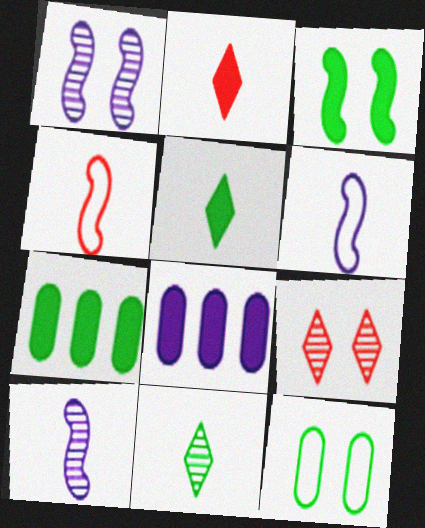[[2, 3, 8], 
[3, 5, 7], 
[6, 7, 9]]